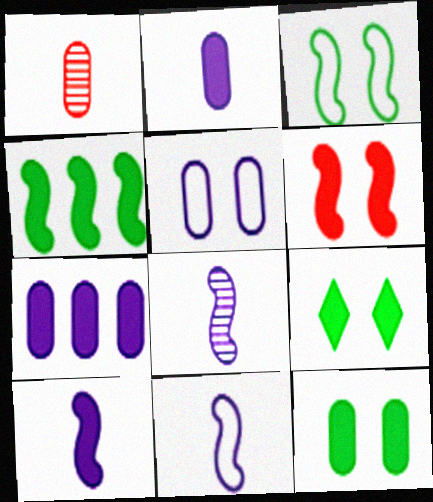[[4, 6, 10], 
[8, 10, 11]]